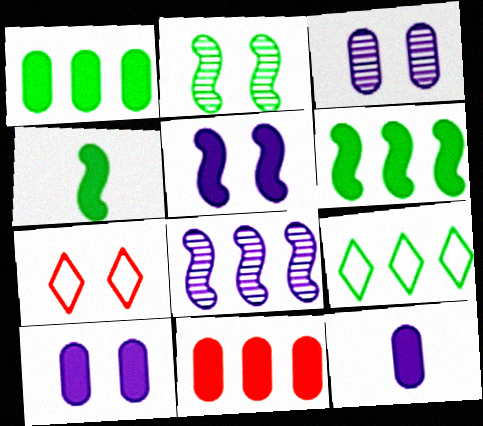[[2, 7, 10], 
[8, 9, 11]]